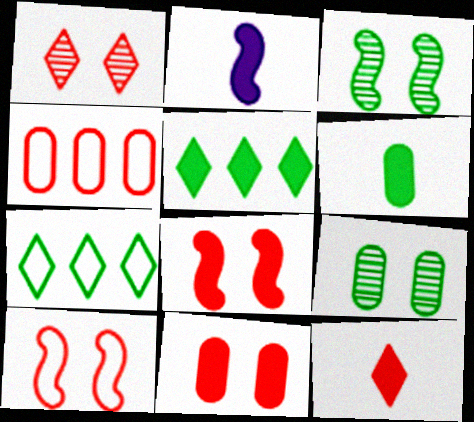[[1, 10, 11], 
[2, 5, 11], 
[2, 6, 12], 
[3, 6, 7]]